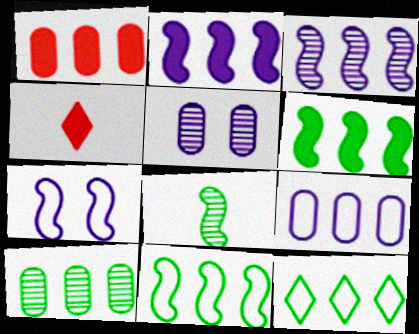[[1, 3, 12], 
[1, 9, 10], 
[4, 5, 11], 
[4, 7, 10], 
[6, 10, 12]]